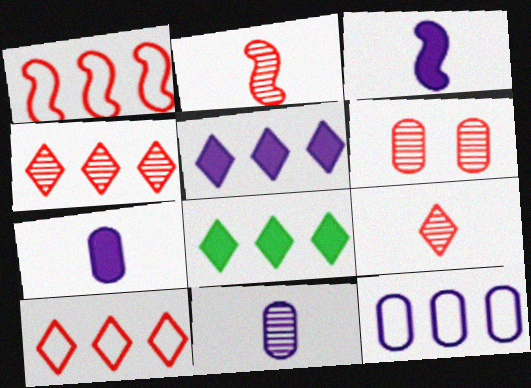[[2, 4, 6]]